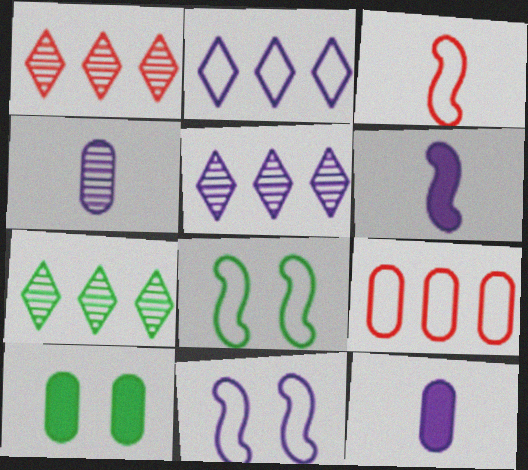[[1, 5, 7], 
[1, 8, 12], 
[3, 5, 10], 
[4, 9, 10], 
[5, 11, 12]]